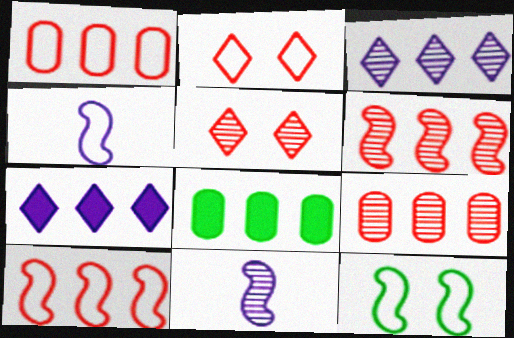[[2, 8, 11], 
[3, 8, 10], 
[4, 5, 8], 
[4, 10, 12]]